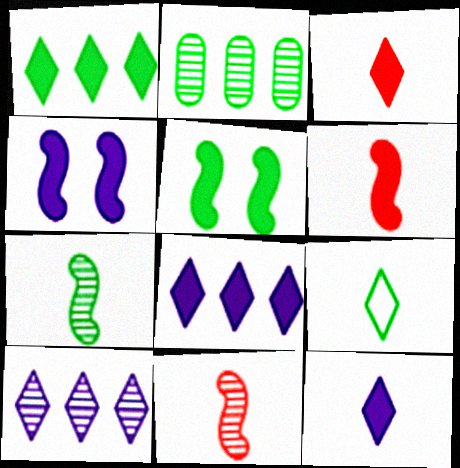[[2, 5, 9]]